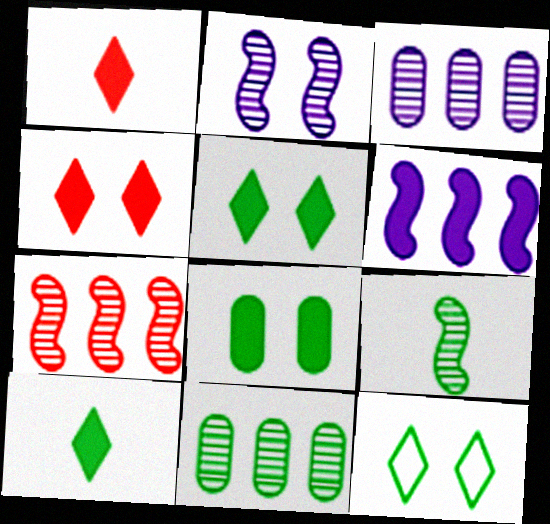[[1, 6, 8], 
[2, 7, 9]]